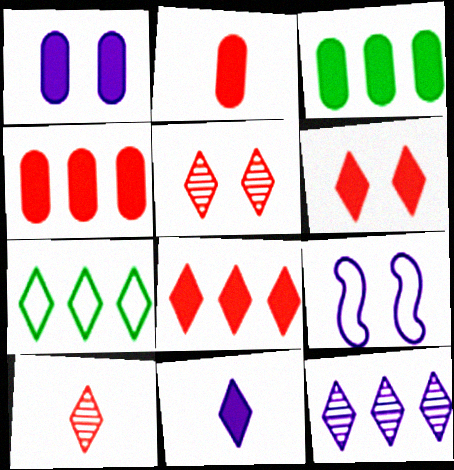[[1, 2, 3], 
[3, 9, 10], 
[5, 7, 11], 
[7, 8, 12]]